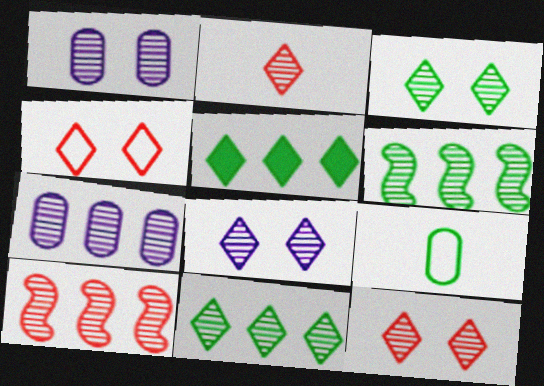[[1, 2, 6], 
[2, 8, 11], 
[3, 8, 12], 
[7, 10, 11]]